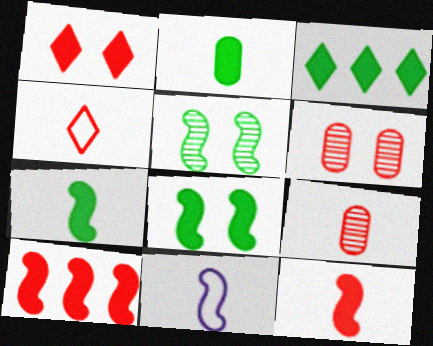[[2, 3, 8], 
[3, 6, 11], 
[4, 6, 10], 
[4, 9, 12], 
[5, 10, 11]]